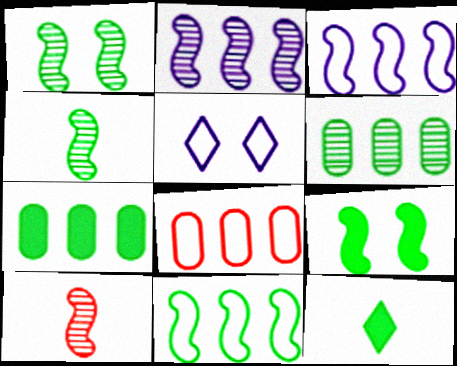[[1, 2, 10], 
[3, 9, 10], 
[4, 9, 11], 
[5, 7, 10], 
[7, 9, 12]]